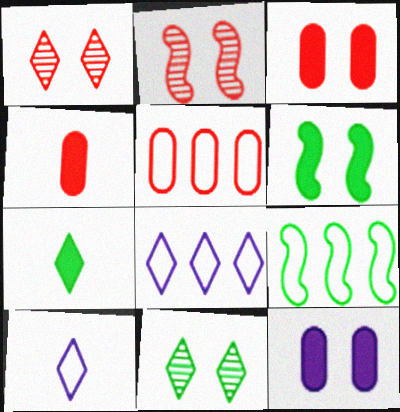[[1, 7, 8], 
[5, 8, 9]]